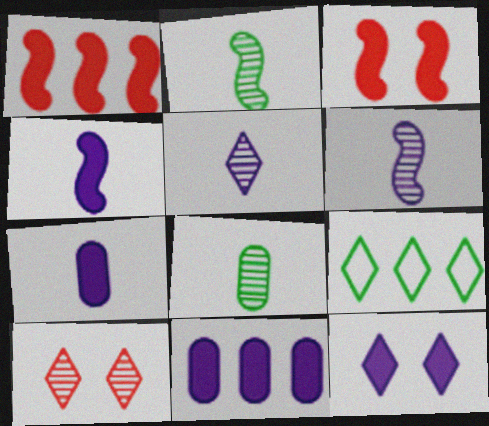[[4, 11, 12]]